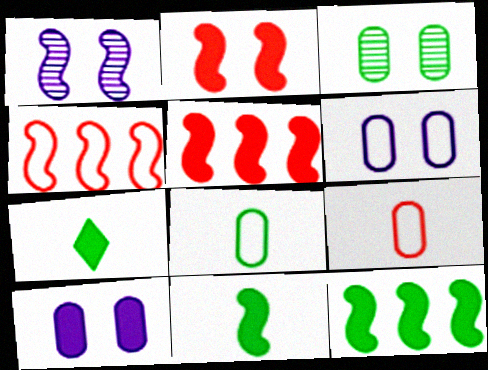[[1, 4, 11], 
[5, 7, 10]]